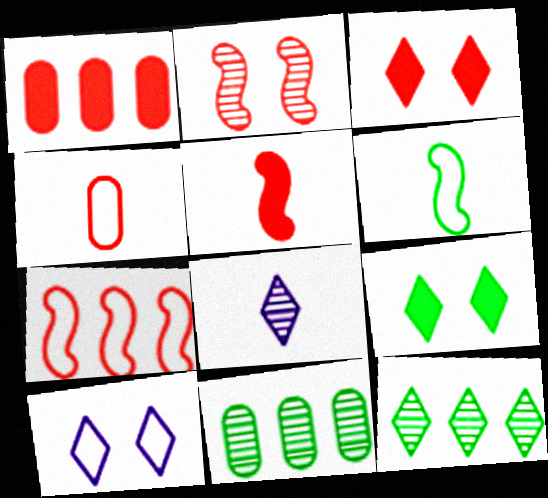[[1, 3, 5], 
[2, 5, 7], 
[2, 8, 11], 
[5, 10, 11], 
[6, 9, 11]]